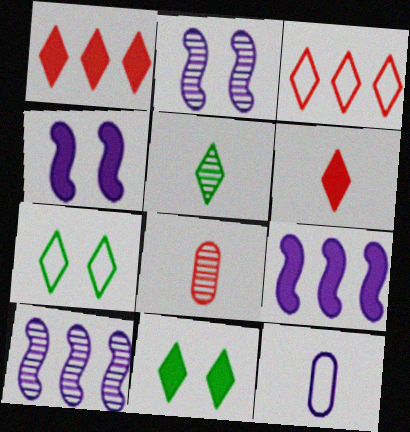[[7, 8, 9]]